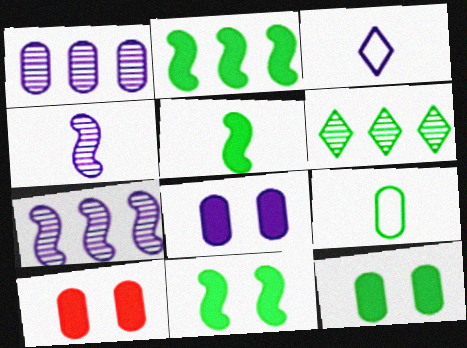[[1, 9, 10], 
[2, 5, 11], 
[3, 7, 8], 
[6, 9, 11], 
[8, 10, 12]]